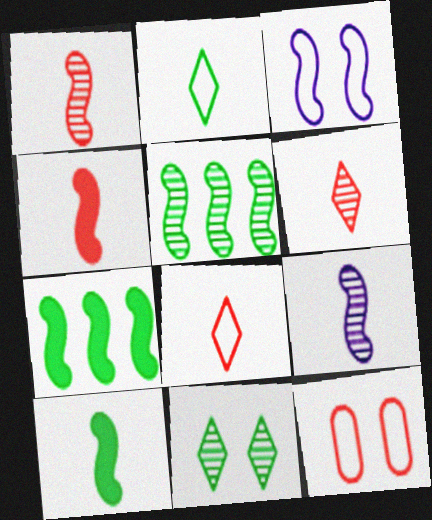[[1, 3, 7], 
[3, 4, 5]]